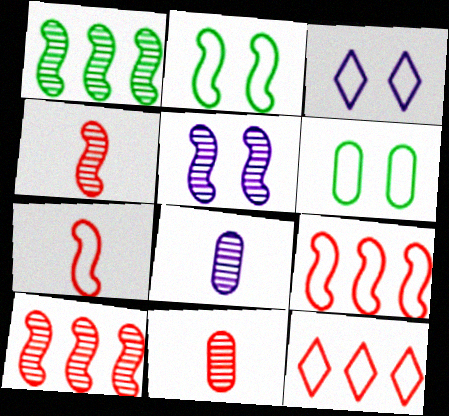[[1, 4, 5]]